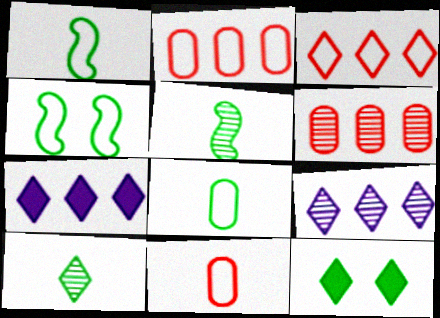[]